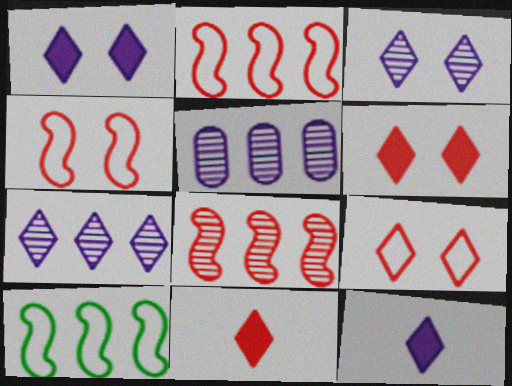[]